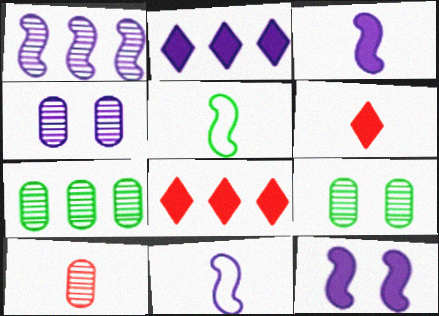[[1, 11, 12], 
[2, 4, 11], 
[4, 5, 8], 
[4, 7, 10], 
[8, 9, 11]]